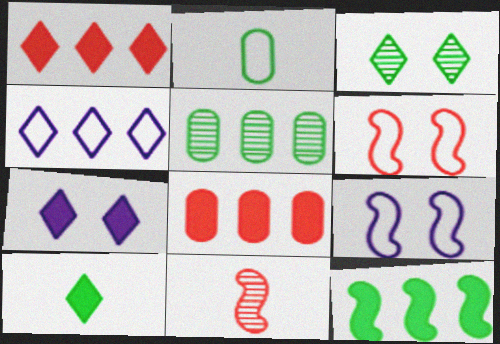[[1, 7, 10], 
[2, 3, 12], 
[2, 4, 6], 
[9, 11, 12]]